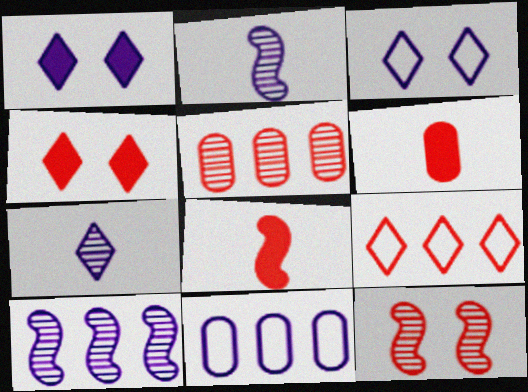[[1, 2, 11], 
[6, 9, 12]]